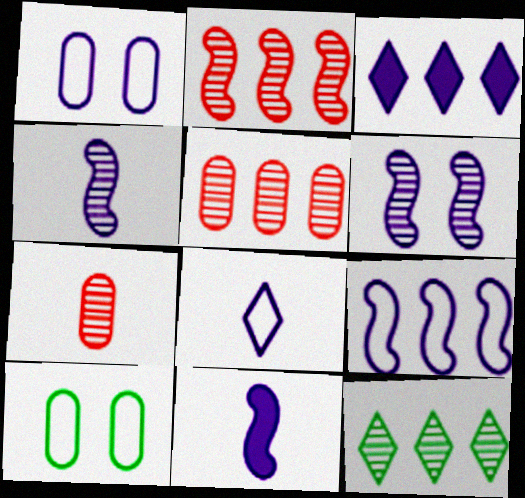[[1, 3, 4], 
[1, 8, 9], 
[6, 7, 12], 
[6, 9, 11]]